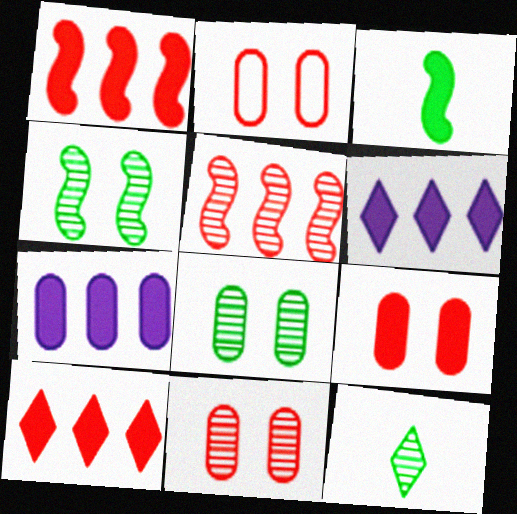[[2, 9, 11], 
[3, 6, 9]]